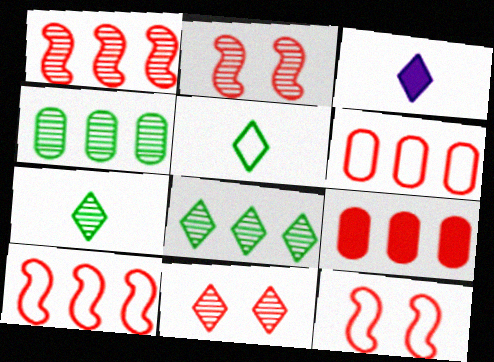[[3, 4, 12]]